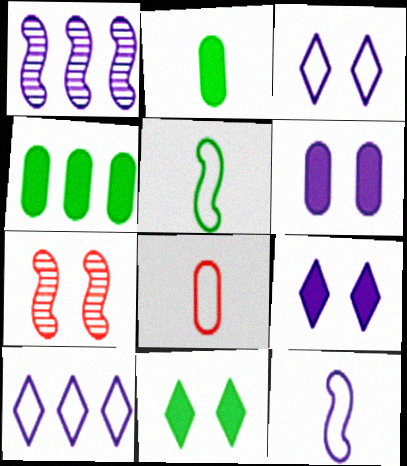[[1, 8, 11], 
[2, 7, 10]]